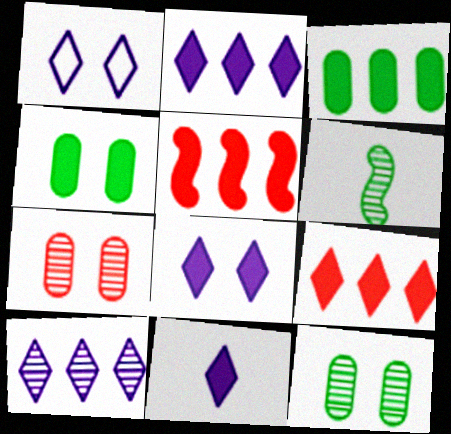[[1, 10, 11], 
[2, 3, 5], 
[2, 8, 11], 
[4, 5, 11], 
[6, 7, 10]]